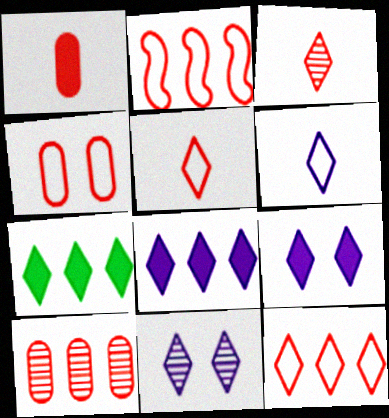[[1, 4, 10], 
[2, 4, 5], 
[5, 7, 11], 
[6, 8, 11]]